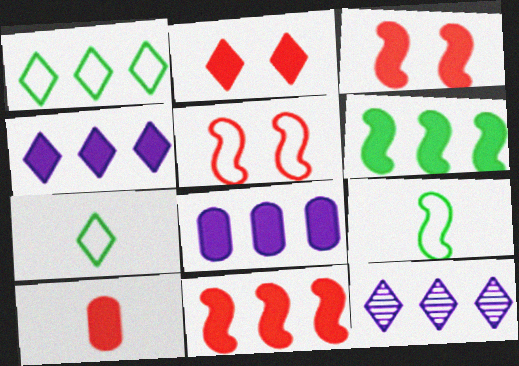[[2, 7, 12], 
[2, 10, 11]]